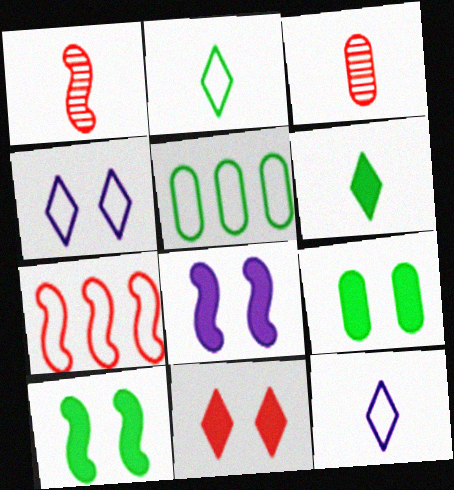[[3, 7, 11], 
[8, 9, 11]]